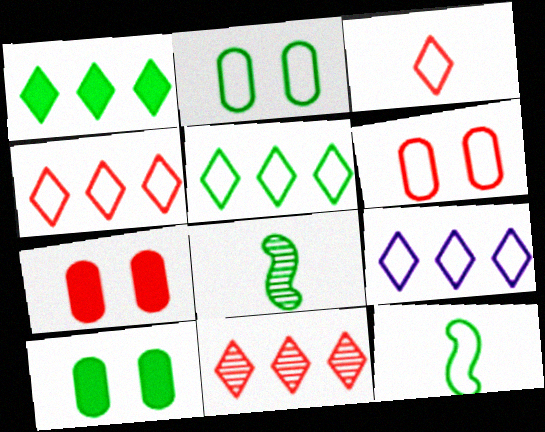[[1, 2, 8], 
[1, 9, 11], 
[2, 5, 12], 
[4, 5, 9], 
[5, 8, 10], 
[6, 9, 12], 
[7, 8, 9]]